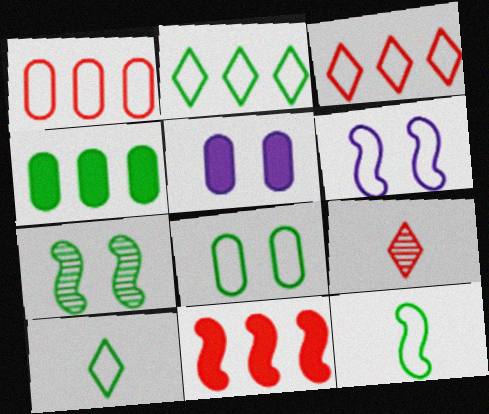[[1, 6, 10], 
[2, 8, 12], 
[4, 6, 9], 
[4, 7, 10]]